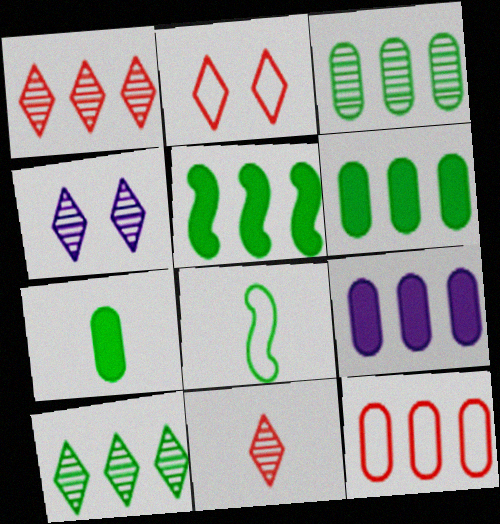[[3, 9, 12], 
[4, 10, 11]]